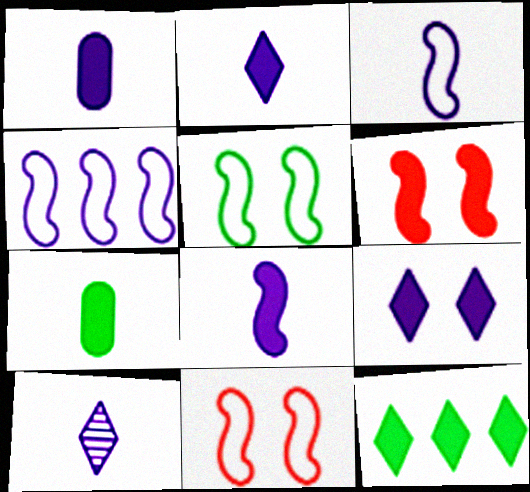[[1, 2, 8], 
[1, 3, 10], 
[1, 6, 12]]